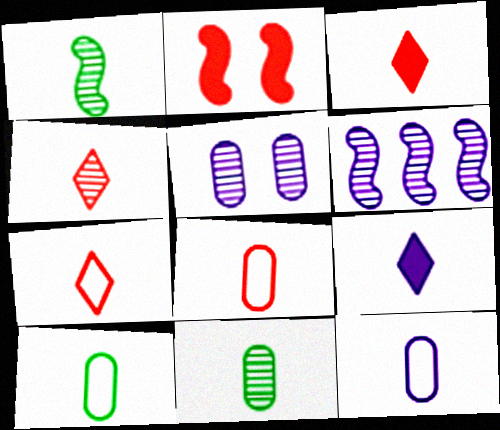[[1, 3, 12], 
[1, 8, 9], 
[3, 4, 7], 
[8, 10, 12]]